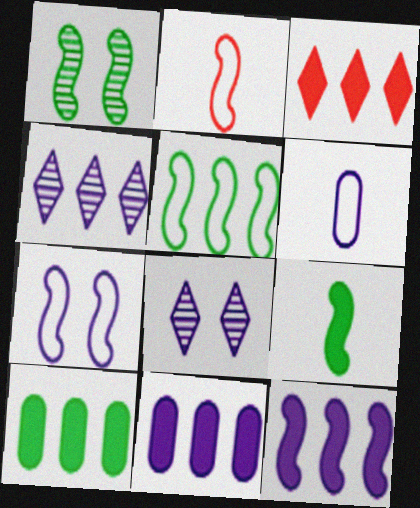[[1, 2, 12], 
[1, 3, 6], 
[1, 5, 9], 
[2, 5, 7], 
[2, 8, 10], 
[3, 10, 12], 
[6, 8, 12]]